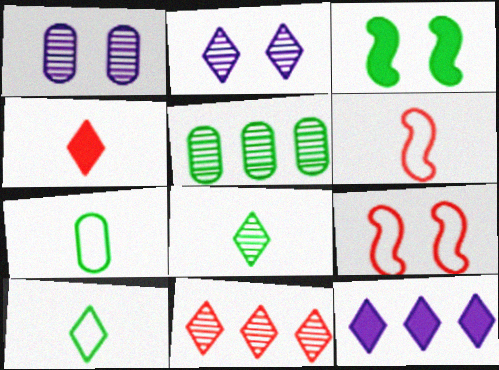[[2, 8, 11], 
[3, 5, 10]]